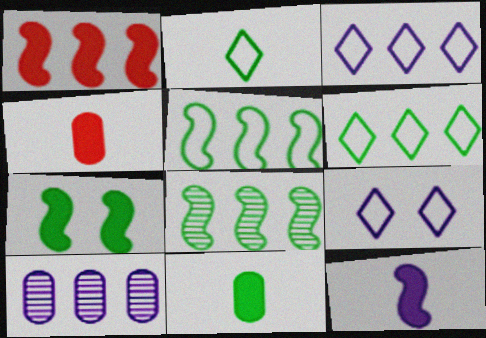[[1, 6, 10], 
[1, 7, 12], 
[4, 8, 9], 
[9, 10, 12]]